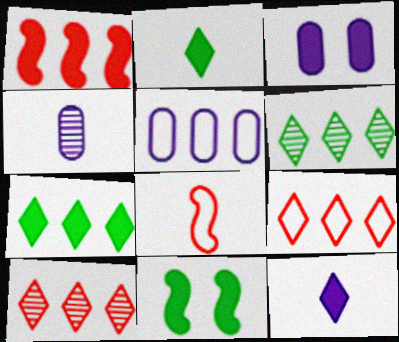[[1, 2, 3], 
[1, 5, 6], 
[2, 4, 8], 
[3, 4, 5], 
[3, 6, 8], 
[4, 9, 11]]